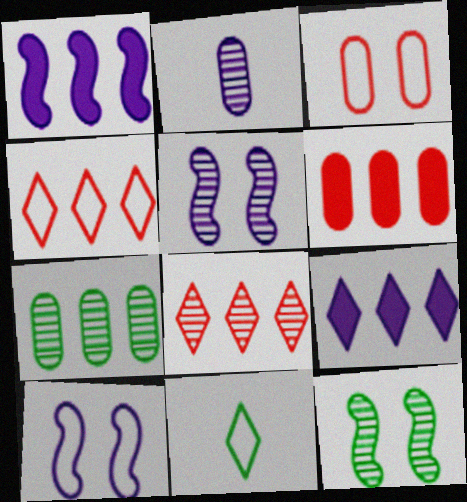[[1, 4, 7], 
[2, 8, 12], 
[2, 9, 10], 
[5, 6, 11]]